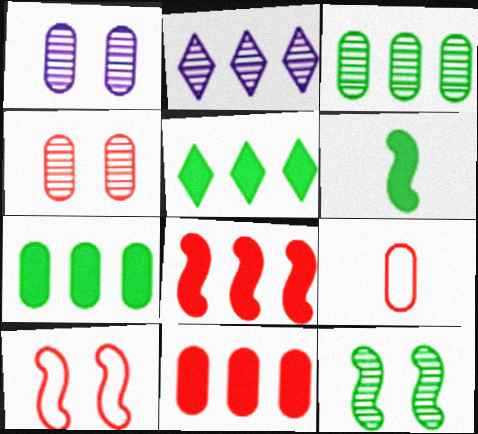[[1, 7, 9], 
[4, 9, 11]]